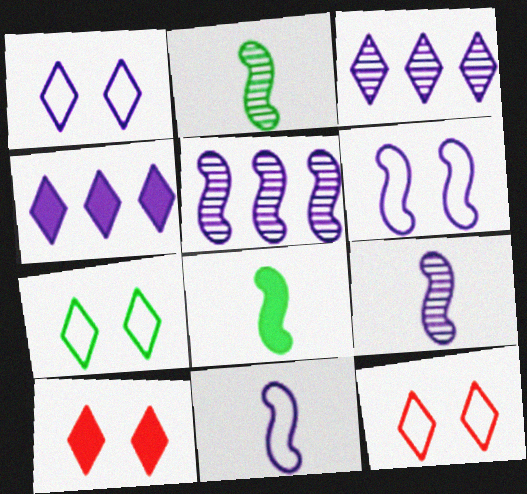[[1, 7, 12]]